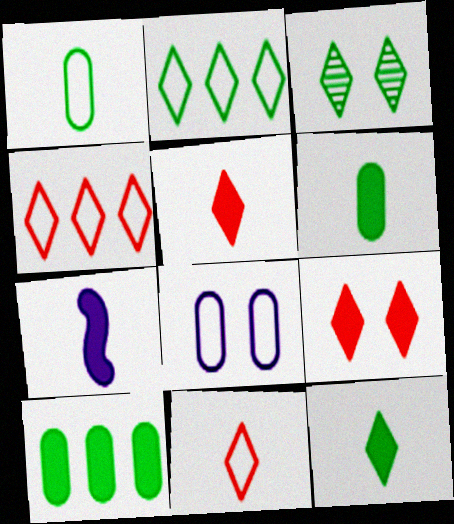[[2, 3, 12], 
[5, 6, 7], 
[7, 9, 10]]